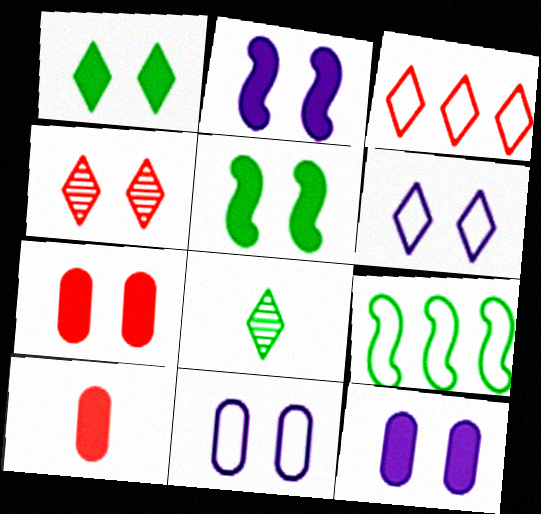[[1, 2, 7], 
[1, 4, 6], 
[4, 5, 11]]